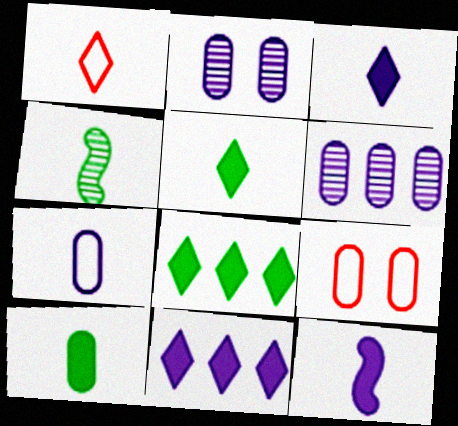[[4, 9, 11], 
[6, 9, 10]]